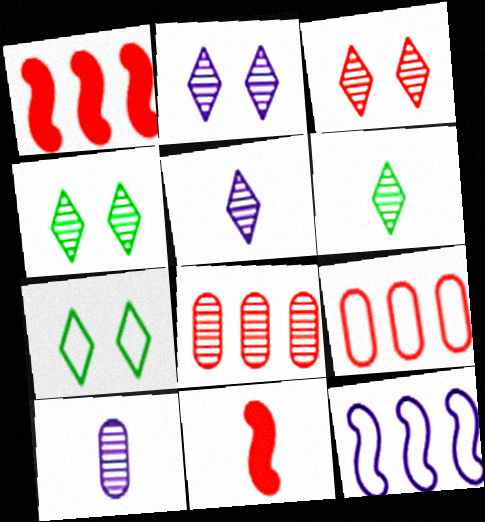[[1, 7, 10], 
[2, 3, 4], 
[3, 9, 11]]